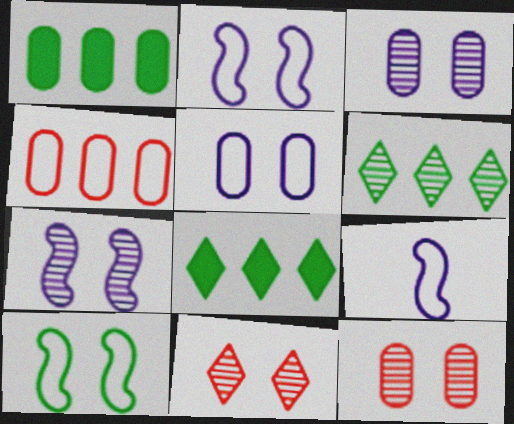[[1, 9, 11], 
[8, 9, 12]]